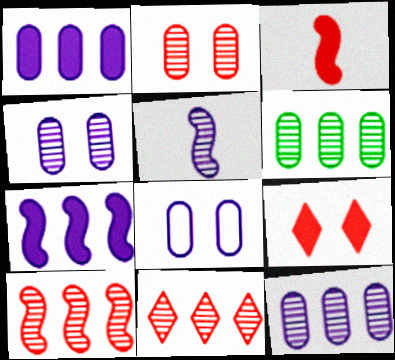[]